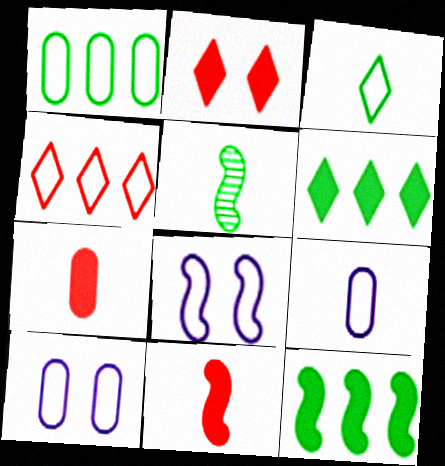[]